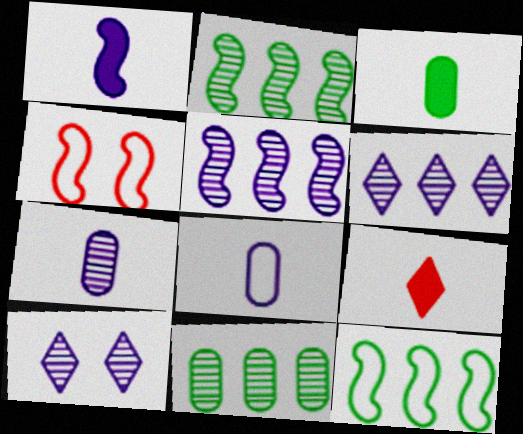[[1, 2, 4], 
[1, 3, 9], 
[3, 4, 6], 
[5, 7, 10]]